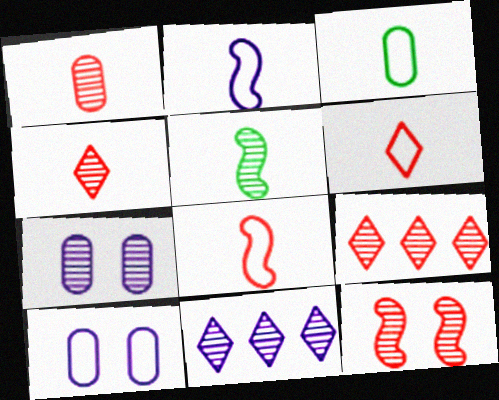[[1, 9, 12], 
[2, 3, 6], 
[5, 7, 9]]